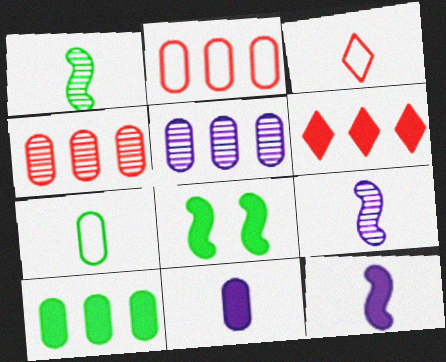[[1, 3, 11], 
[2, 5, 10], 
[3, 5, 8], 
[6, 8, 11]]